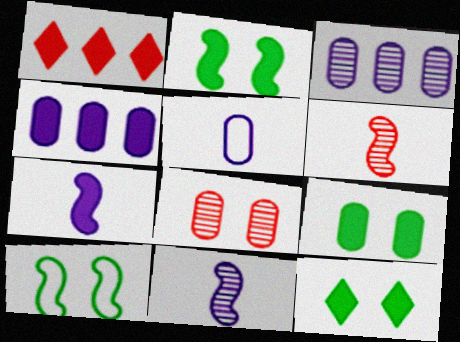[[1, 7, 9], 
[2, 9, 12]]